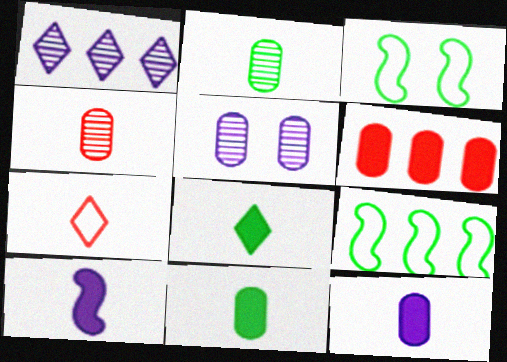[[1, 6, 9], 
[2, 7, 10]]